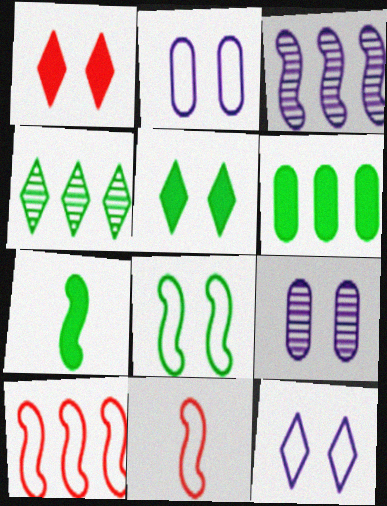[[1, 8, 9], 
[5, 6, 7]]